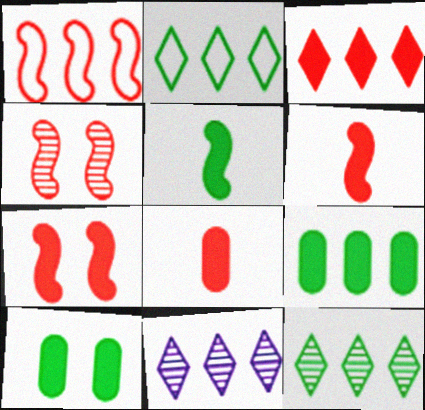[[1, 4, 6], 
[1, 9, 11], 
[2, 3, 11], 
[3, 7, 8]]